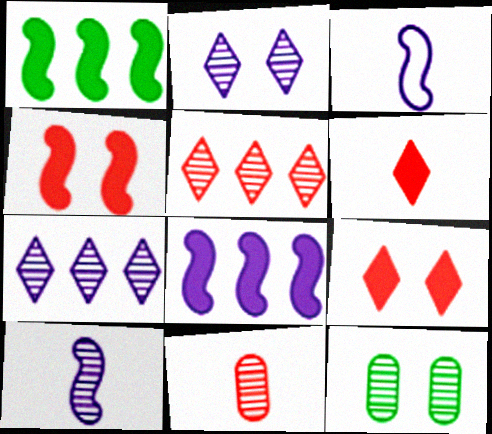[[5, 10, 12]]